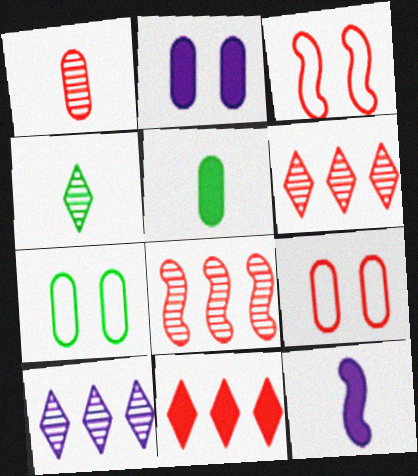[[1, 3, 11], 
[3, 5, 10], 
[6, 7, 12]]